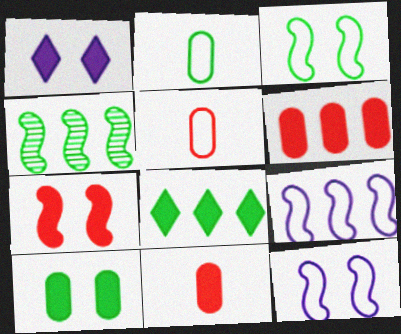[[1, 4, 5], 
[1, 7, 10]]